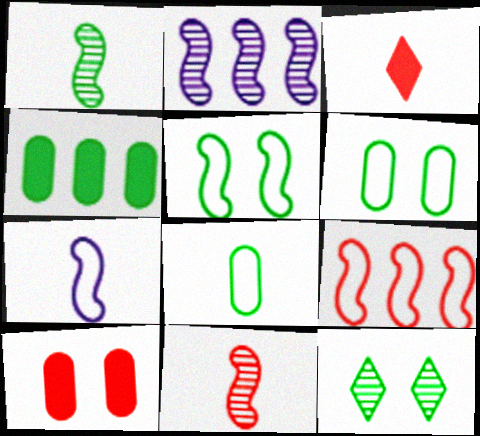[[2, 3, 6], 
[5, 7, 9]]